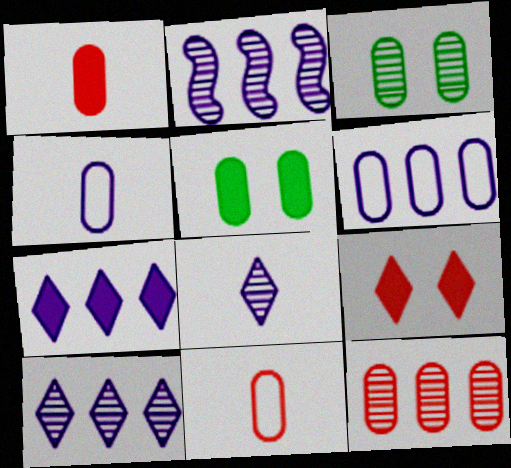[[1, 3, 6], 
[2, 6, 7], 
[4, 5, 12]]